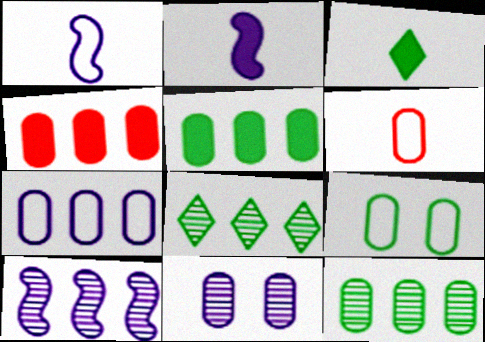[[4, 7, 12], 
[5, 6, 11], 
[6, 7, 9]]